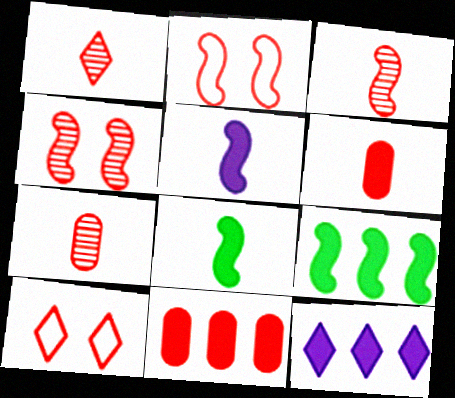[[1, 2, 11], 
[1, 3, 7], 
[3, 10, 11], 
[9, 11, 12]]